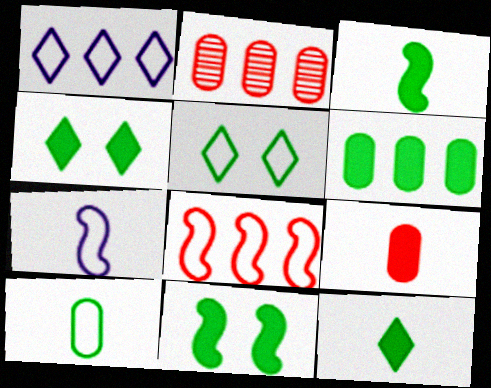[[2, 4, 7], 
[3, 4, 6], 
[6, 11, 12]]